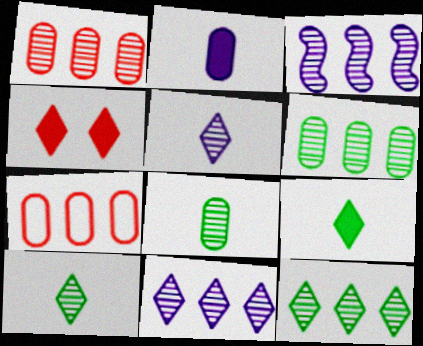[[1, 3, 12]]